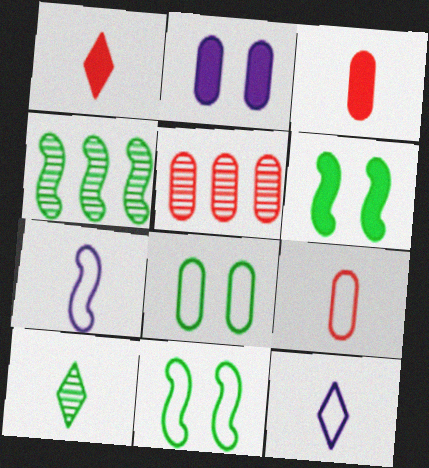[[1, 10, 12], 
[3, 7, 10], 
[5, 6, 12]]